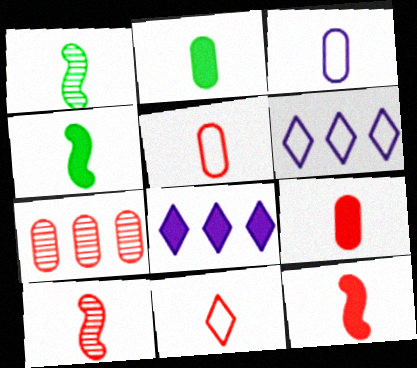[[9, 10, 11]]